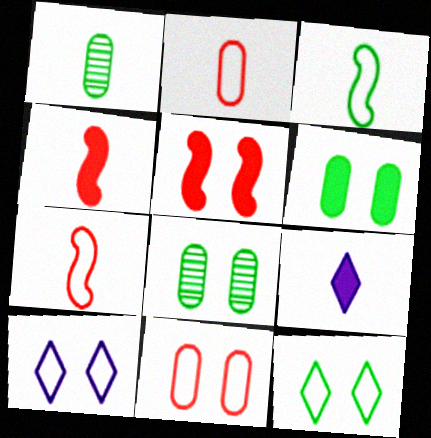[[1, 7, 9], 
[5, 8, 10]]